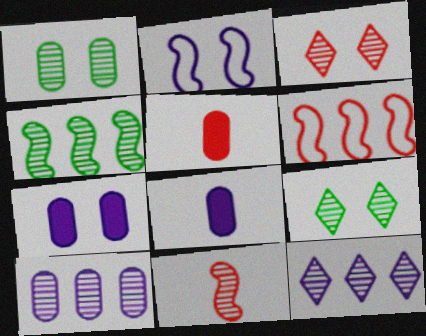[[1, 11, 12], 
[2, 8, 12], 
[3, 5, 6], 
[6, 8, 9], 
[9, 10, 11]]